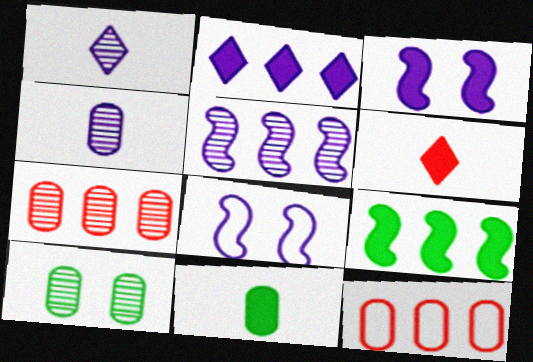[[2, 4, 8], 
[4, 7, 10]]